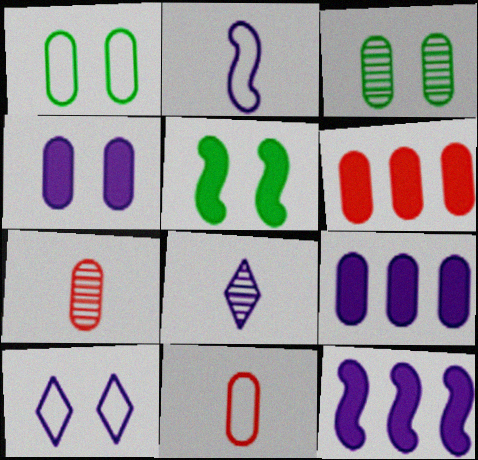[[1, 7, 9], 
[3, 9, 11]]